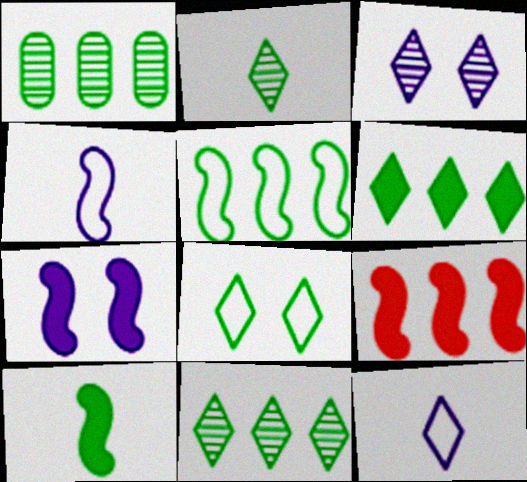[[1, 5, 6], 
[1, 8, 10], 
[2, 6, 8], 
[7, 9, 10]]